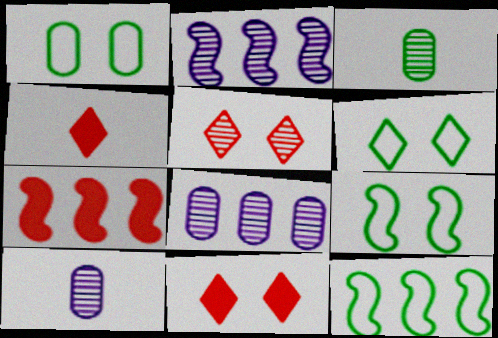[[1, 2, 4], 
[1, 6, 9], 
[2, 3, 5], 
[2, 7, 12], 
[4, 8, 9], 
[6, 7, 10], 
[10, 11, 12]]